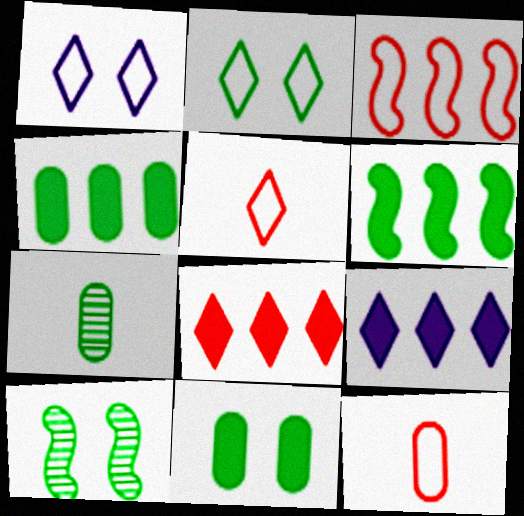[[2, 6, 7], 
[2, 10, 11], 
[9, 10, 12]]